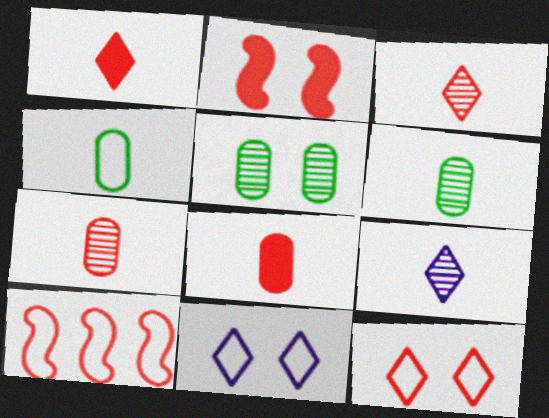[[2, 5, 11], 
[4, 10, 11]]